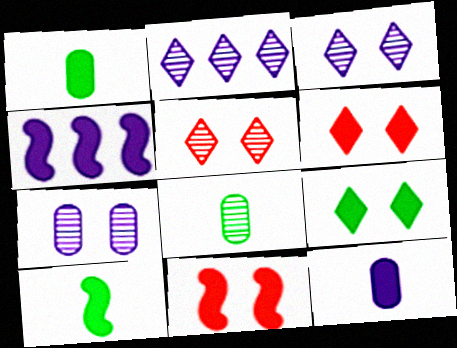[[1, 4, 6], 
[4, 10, 11]]